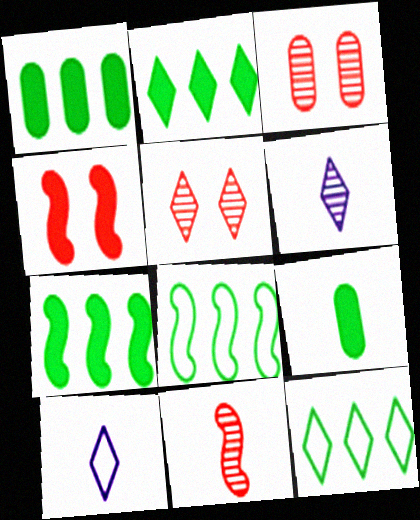[[1, 2, 7], 
[2, 5, 10], 
[3, 7, 10], 
[9, 10, 11]]